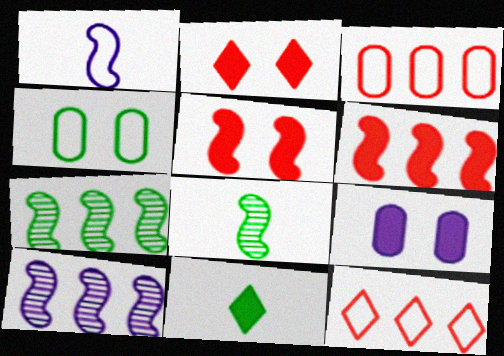[[1, 4, 12], 
[1, 5, 7], 
[4, 7, 11], 
[6, 9, 11], 
[8, 9, 12]]